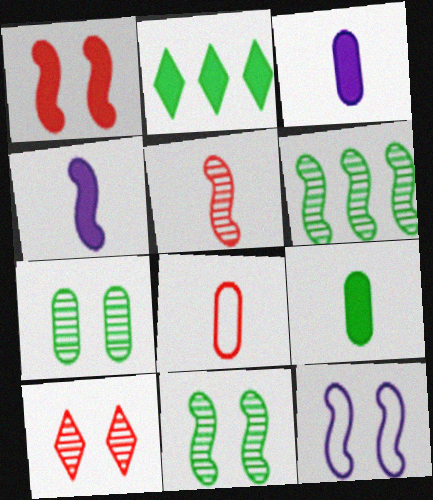[[1, 2, 3], 
[1, 11, 12]]